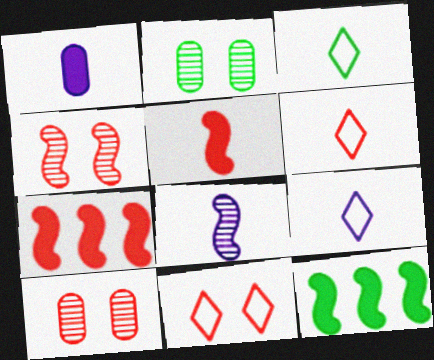[[1, 8, 9], 
[2, 3, 12], 
[2, 7, 9], 
[3, 6, 9], 
[6, 7, 10], 
[9, 10, 12]]